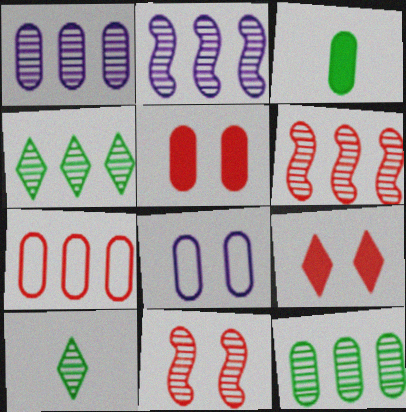[[1, 4, 6], 
[1, 10, 11]]